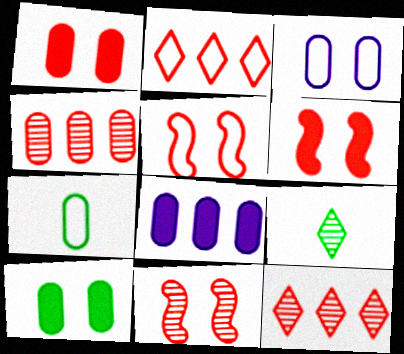[[5, 6, 11], 
[5, 8, 9]]